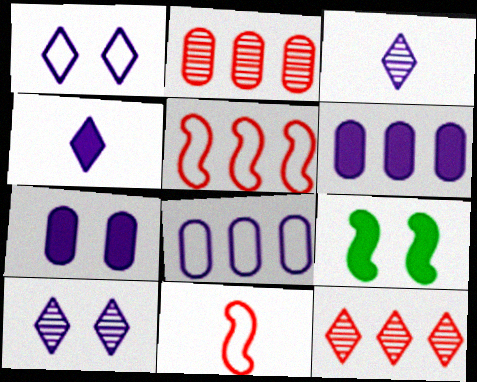[]